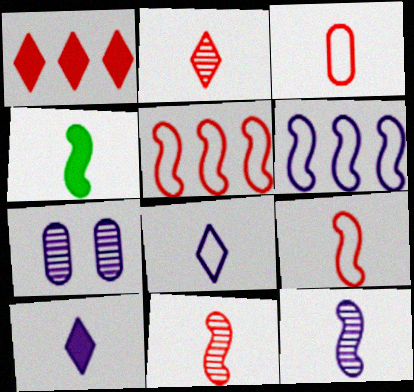[[4, 9, 12], 
[6, 7, 10]]